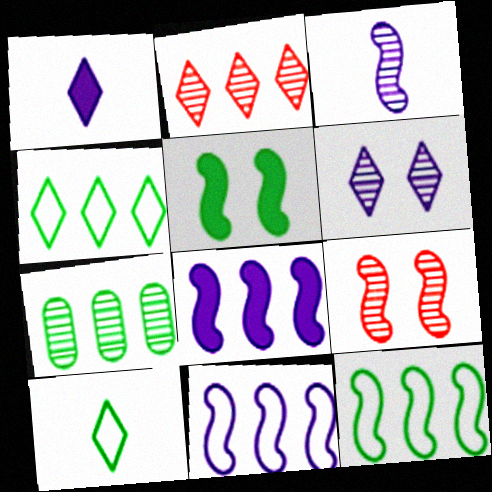[[5, 7, 10]]